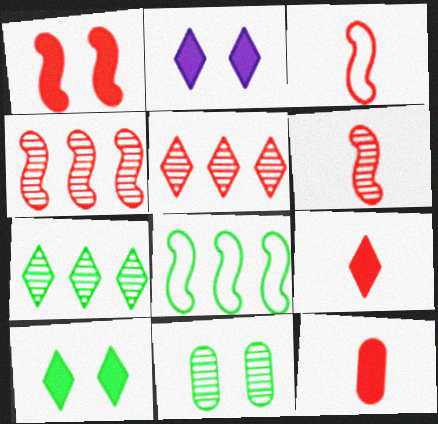[[1, 3, 4]]